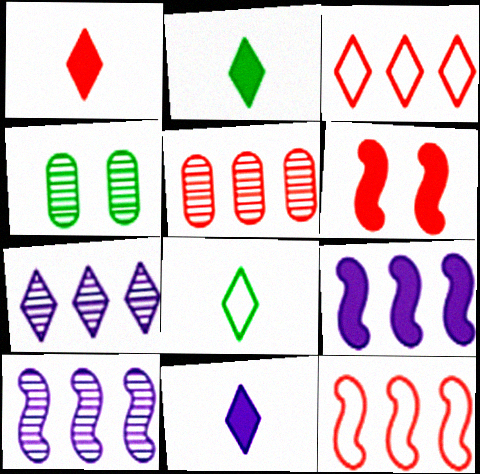[[1, 2, 11], 
[4, 11, 12]]